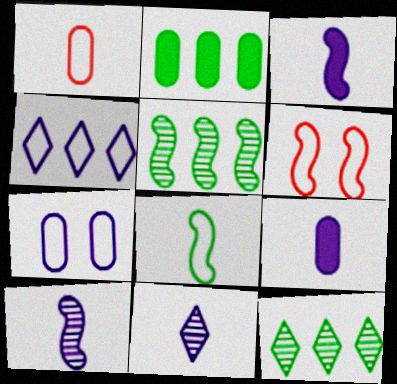[[2, 6, 11], 
[3, 5, 6], 
[6, 9, 12]]